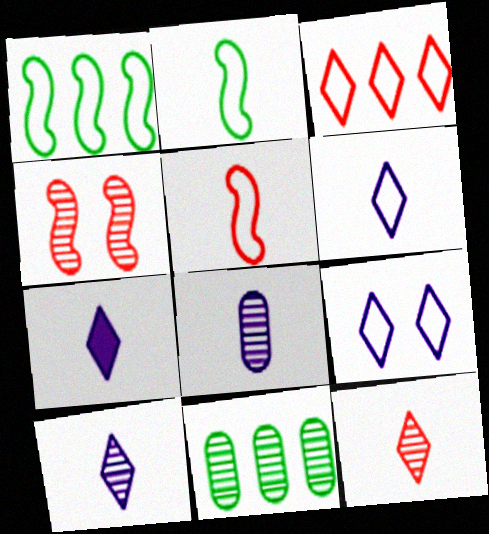[[4, 10, 11], 
[6, 7, 10]]